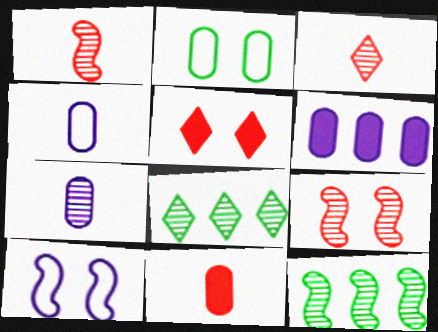[[4, 5, 12], 
[7, 8, 9], 
[8, 10, 11]]